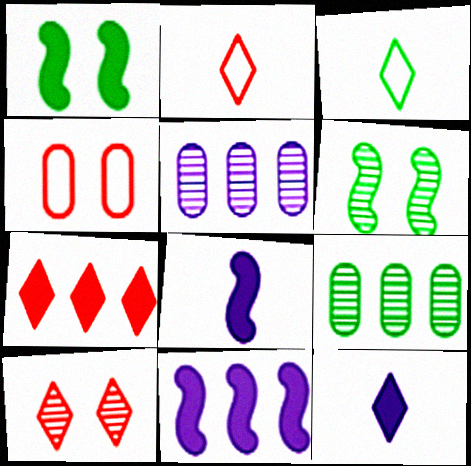[[1, 2, 5], 
[1, 3, 9], 
[2, 7, 10]]